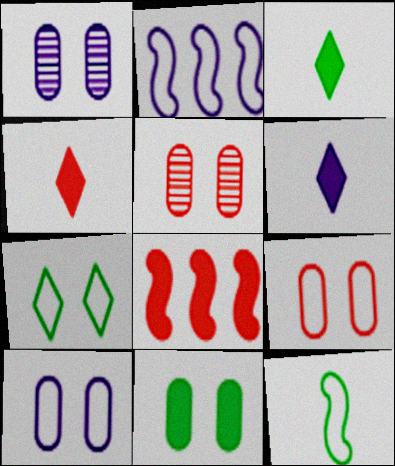[[1, 2, 6], 
[1, 9, 11], 
[2, 3, 5], 
[3, 4, 6], 
[5, 10, 11], 
[6, 8, 11]]